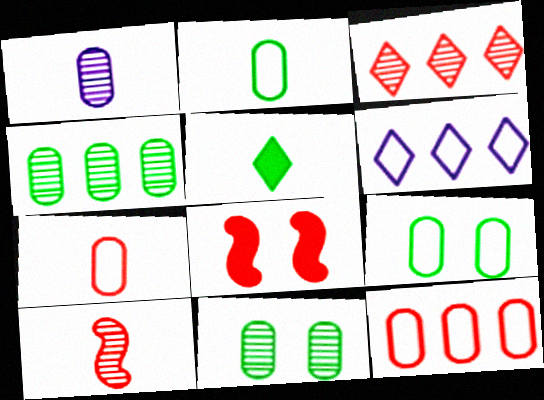[[3, 7, 8]]